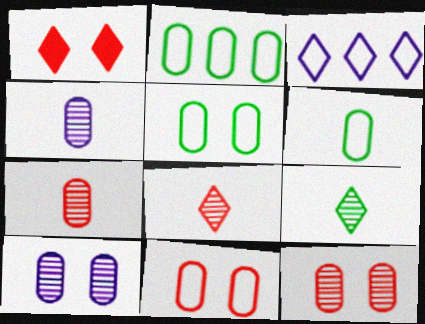[[1, 3, 9], 
[2, 5, 6]]